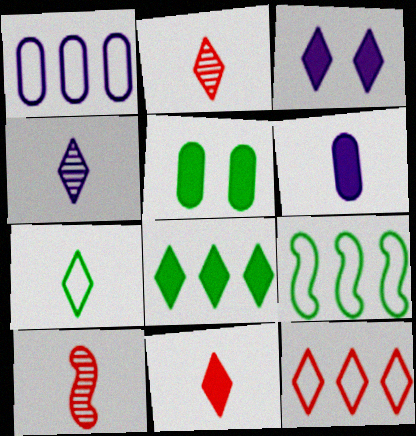[[1, 9, 12], 
[3, 8, 11], 
[4, 7, 11], 
[6, 7, 10]]